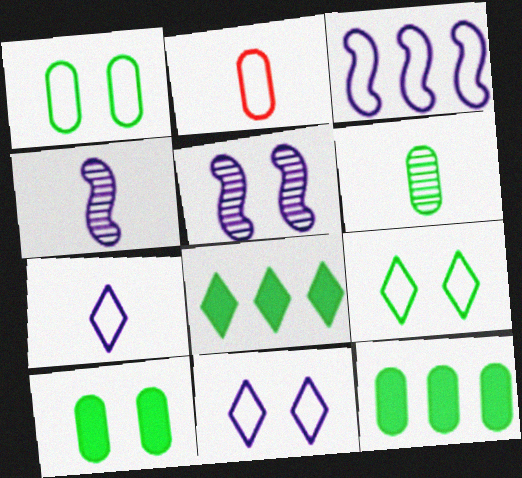[[1, 6, 12], 
[2, 3, 9], 
[2, 5, 8]]